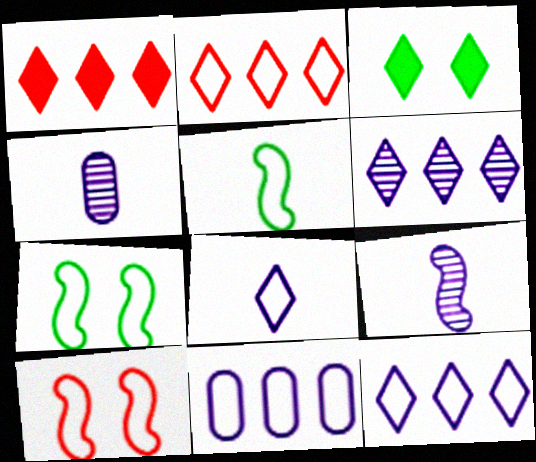[[1, 4, 7]]